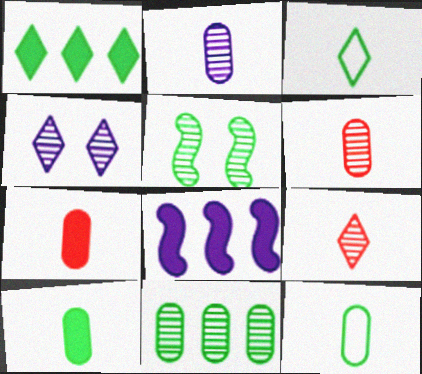[[1, 5, 12], 
[2, 7, 12]]